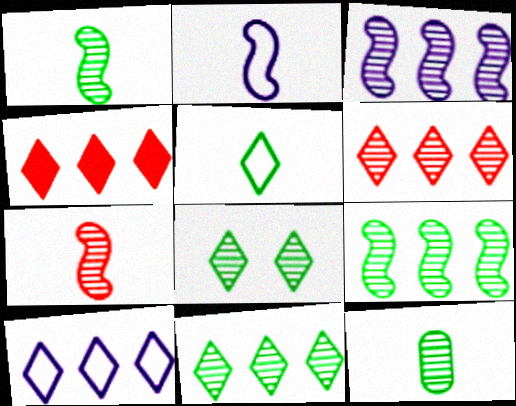[[4, 10, 11], 
[8, 9, 12]]